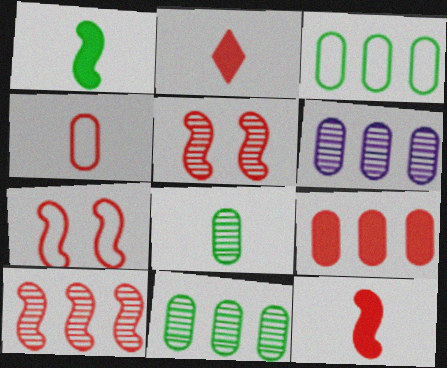[[3, 6, 9], 
[7, 10, 12]]